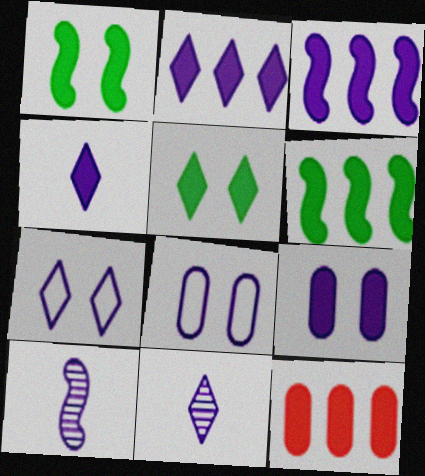[[1, 4, 12], 
[2, 6, 12], 
[2, 7, 11], 
[2, 8, 10], 
[3, 4, 9], 
[3, 8, 11]]